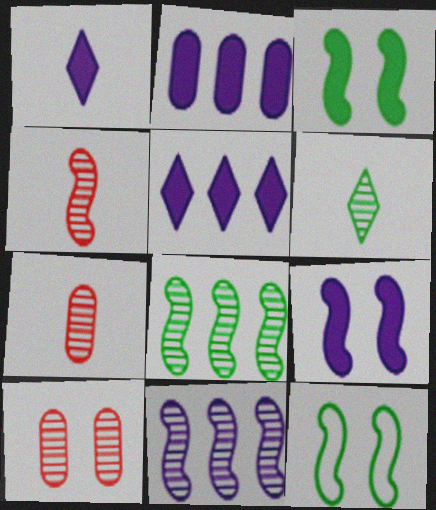[[1, 2, 9], 
[5, 7, 12], 
[6, 10, 11]]